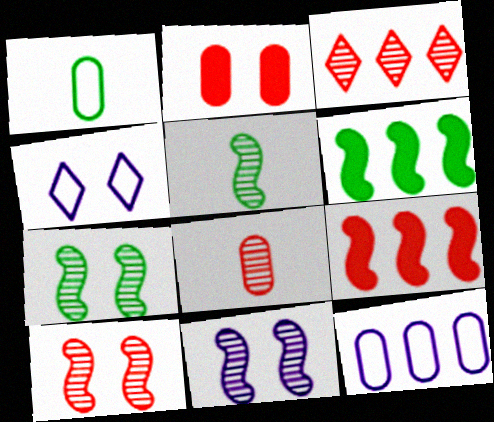[[2, 4, 7], 
[3, 6, 12], 
[3, 8, 10], 
[4, 6, 8], 
[7, 10, 11]]